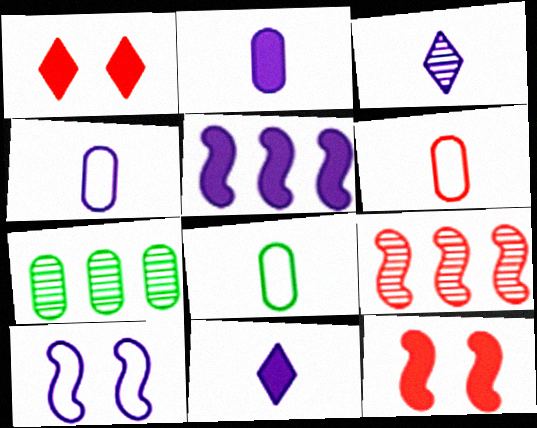[[1, 6, 9], 
[4, 6, 8]]